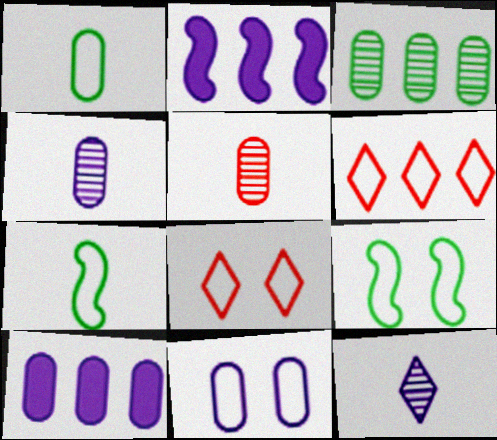[[2, 3, 6], 
[2, 11, 12], 
[4, 10, 11], 
[6, 7, 11], 
[8, 9, 11]]